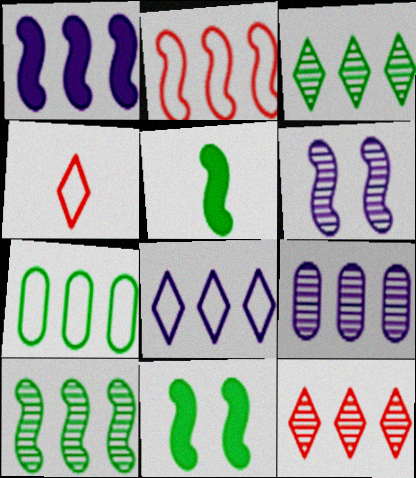[[1, 2, 10], 
[1, 7, 12], 
[1, 8, 9], 
[2, 5, 6], 
[2, 7, 8], 
[4, 9, 11], 
[9, 10, 12]]